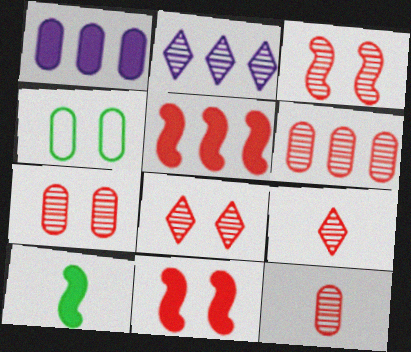[[1, 4, 12], 
[3, 6, 9], 
[3, 7, 8], 
[6, 7, 12]]